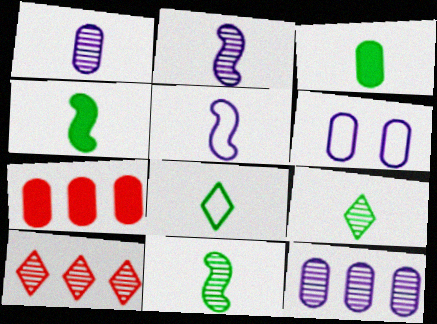[[3, 8, 11], 
[4, 6, 10]]